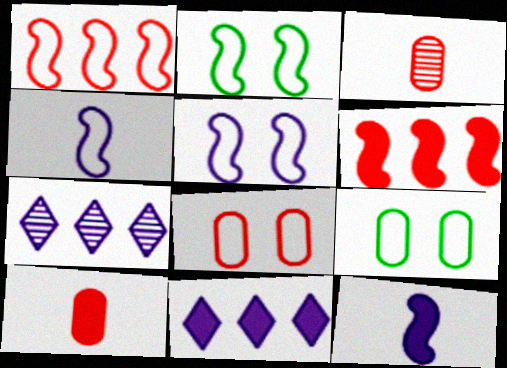[[1, 2, 4], 
[2, 3, 11], 
[2, 7, 10]]